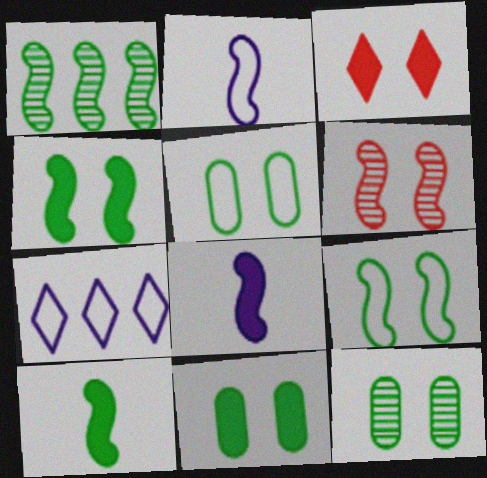[[1, 9, 10], 
[5, 11, 12]]